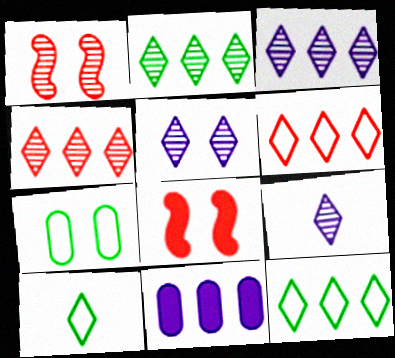[[1, 10, 11], 
[2, 3, 4], 
[3, 5, 9], 
[5, 7, 8]]